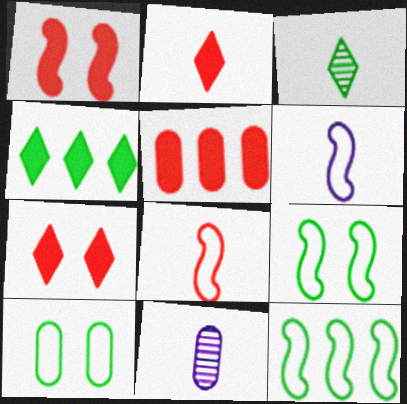[[1, 2, 5], 
[5, 10, 11], 
[7, 11, 12]]